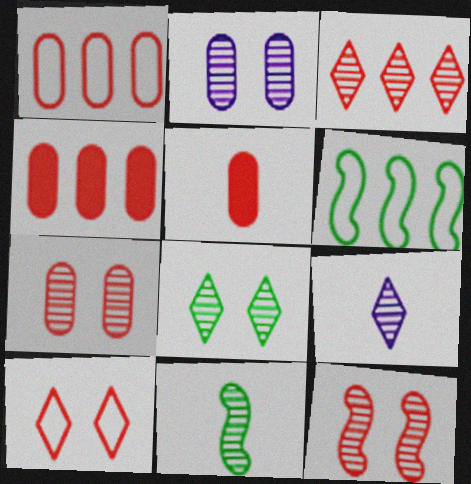[[1, 5, 7], 
[2, 3, 11], 
[2, 8, 12], 
[3, 8, 9]]